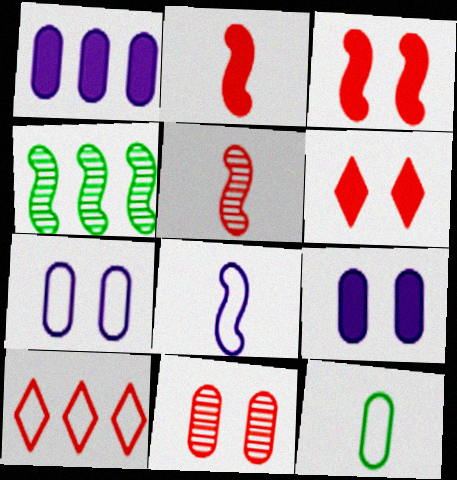[[1, 4, 10], 
[1, 11, 12], 
[2, 10, 11], 
[3, 4, 8]]